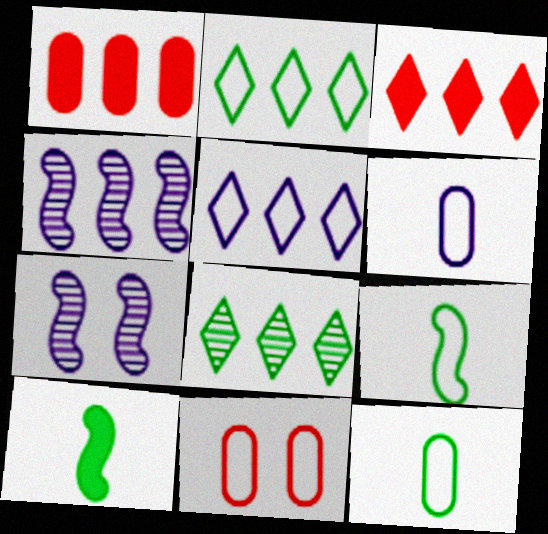[[1, 2, 4], 
[3, 5, 8], 
[3, 7, 12], 
[5, 9, 11]]